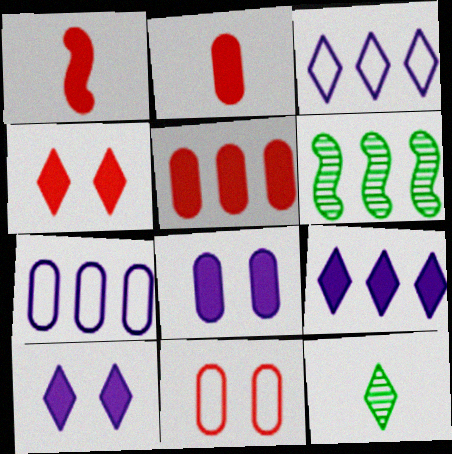[[1, 4, 5], 
[3, 4, 12], 
[3, 5, 6]]